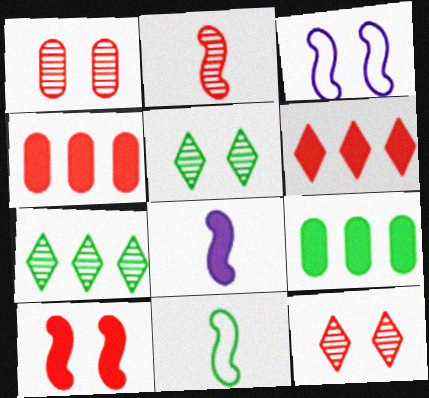[[2, 8, 11], 
[5, 9, 11]]